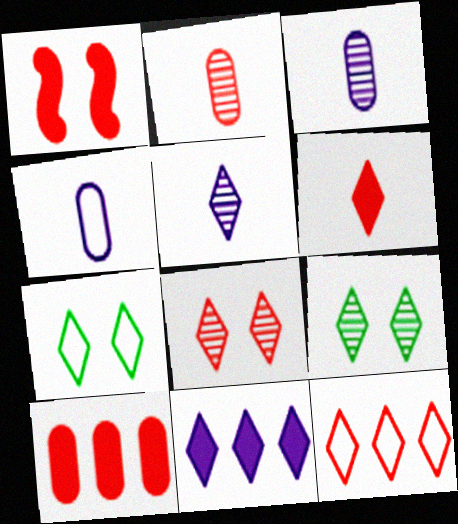[[1, 2, 12], 
[1, 6, 10], 
[6, 8, 12]]